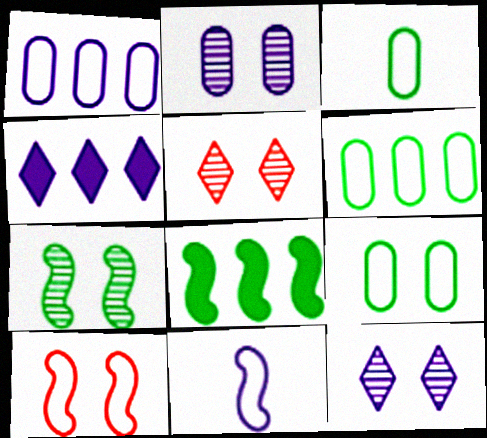[[2, 4, 11], 
[2, 5, 7], 
[3, 6, 9]]